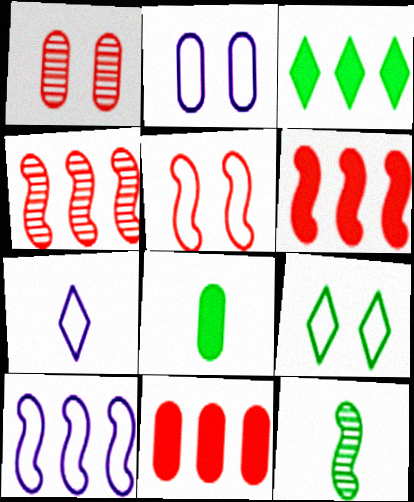[[2, 5, 9], 
[2, 7, 10]]